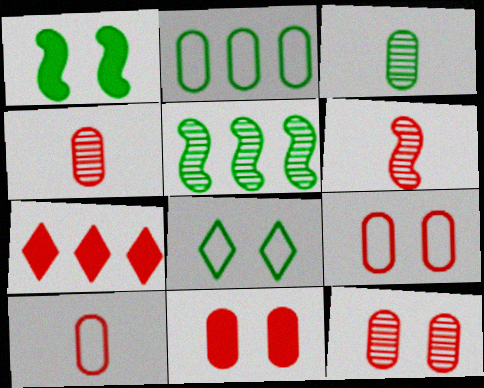[[6, 7, 9], 
[9, 11, 12]]